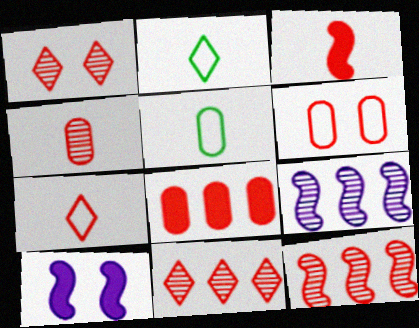[[1, 4, 12], 
[3, 4, 7], 
[3, 6, 11], 
[4, 6, 8], 
[5, 10, 11]]